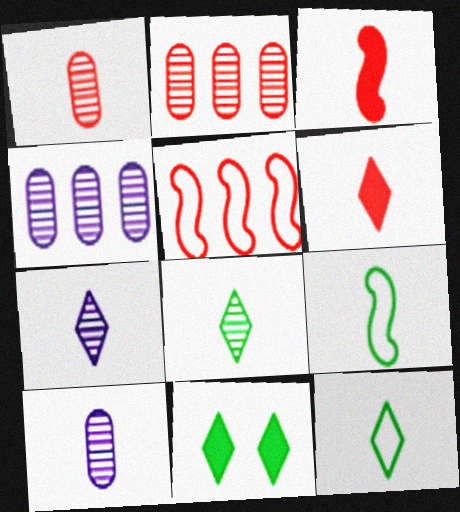[[3, 10, 12], 
[5, 10, 11], 
[6, 7, 12], 
[6, 9, 10]]